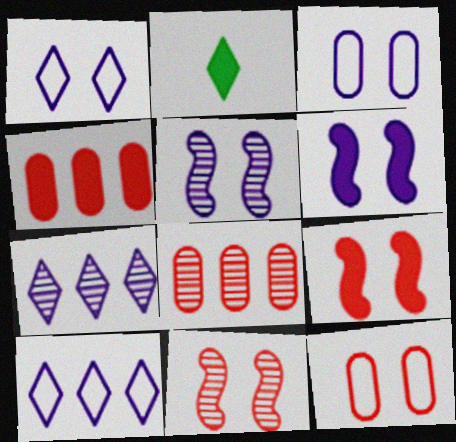[[2, 4, 6]]